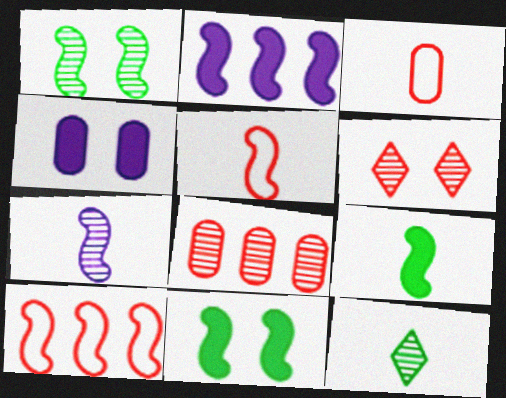[[1, 2, 5], 
[4, 10, 12], 
[5, 7, 9], 
[7, 10, 11]]